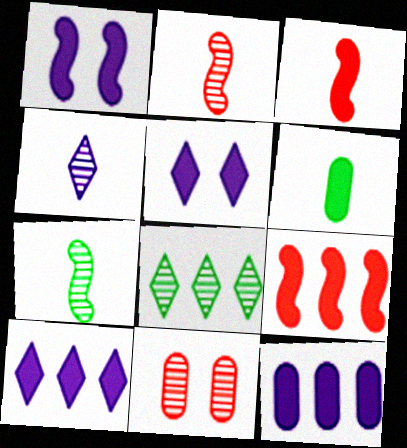[[5, 6, 9]]